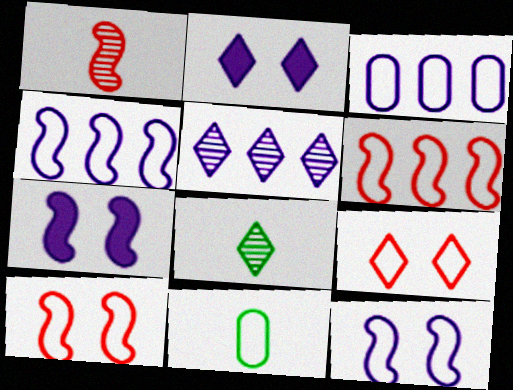[[4, 9, 11]]